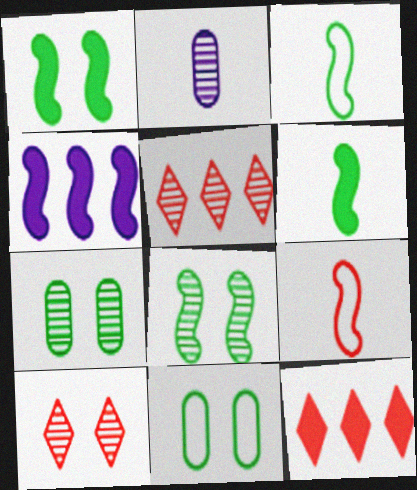[[2, 5, 8], 
[4, 8, 9]]